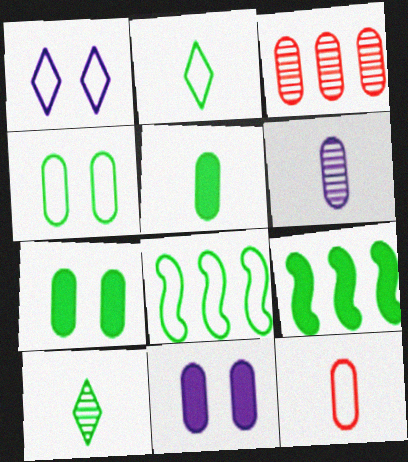[[1, 8, 12], 
[2, 4, 8], 
[4, 9, 10], 
[5, 6, 12], 
[7, 8, 10]]